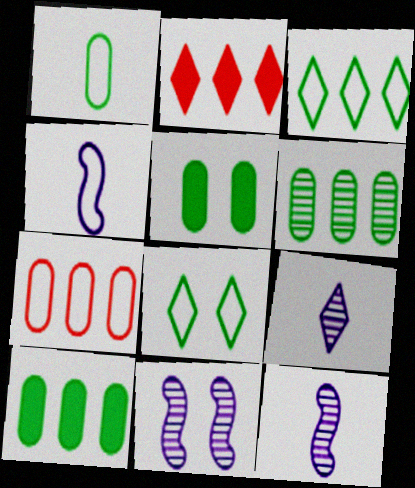[[1, 2, 11], 
[1, 5, 6], 
[2, 8, 9], 
[4, 7, 8]]